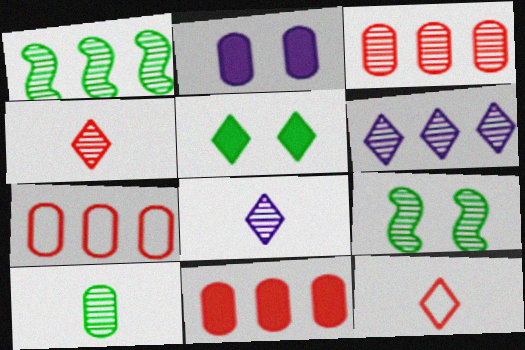[[1, 2, 12], 
[1, 3, 6], 
[2, 7, 10], 
[3, 7, 11], 
[3, 8, 9], 
[5, 6, 12]]